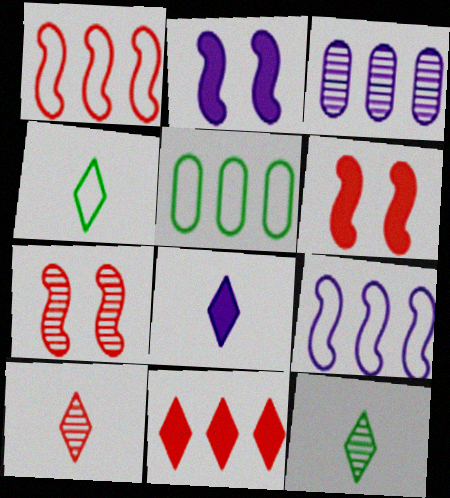[[2, 5, 10], 
[3, 4, 6], 
[3, 7, 12], 
[4, 8, 10], 
[5, 7, 8]]